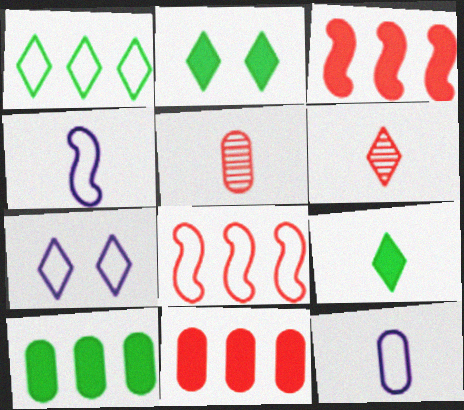[[4, 5, 9]]